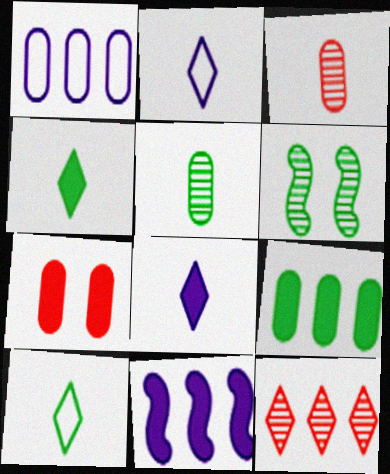[[1, 5, 7], 
[4, 7, 11], 
[6, 9, 10]]